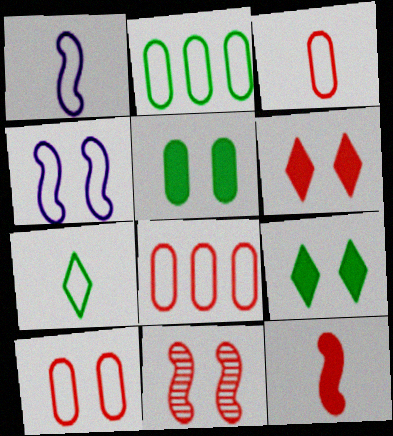[[1, 3, 7], 
[3, 8, 10], 
[4, 7, 8], 
[6, 10, 11]]